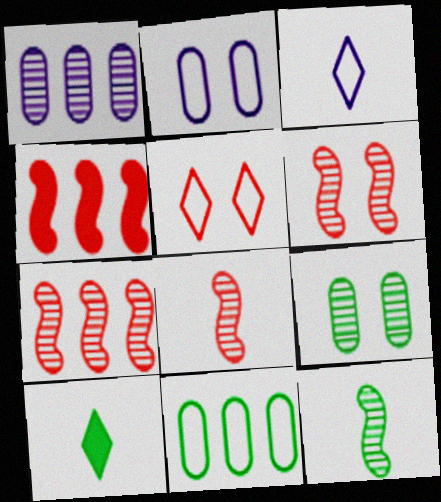[[2, 7, 10], 
[3, 4, 9], 
[6, 7, 8]]